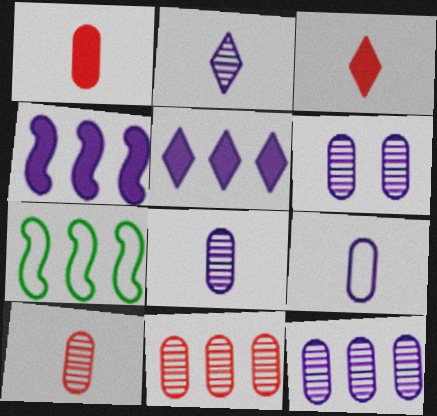[[3, 6, 7], 
[5, 7, 11], 
[6, 8, 12]]